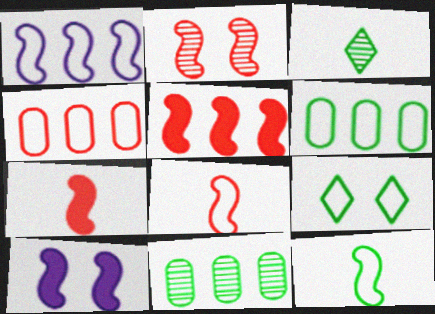[[2, 5, 8], 
[3, 4, 10], 
[6, 9, 12]]